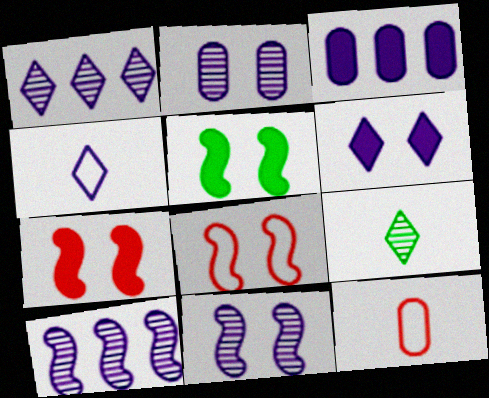[[1, 4, 6], 
[1, 5, 12], 
[3, 4, 11], 
[3, 8, 9], 
[5, 8, 11]]